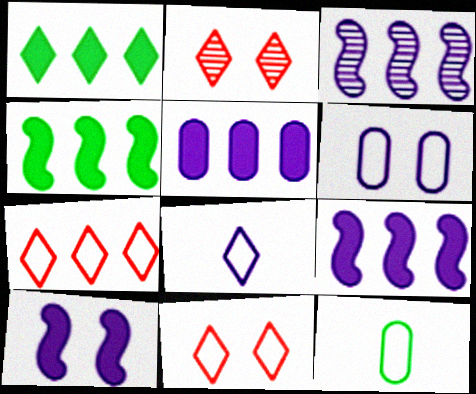[[1, 2, 8], 
[2, 9, 12]]